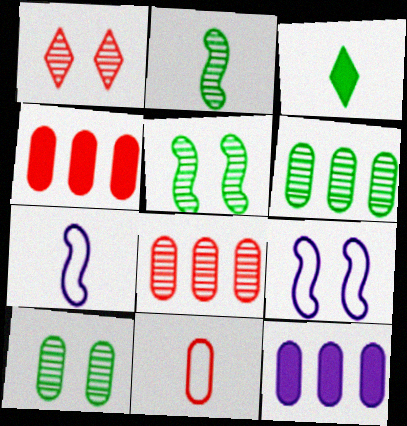[[3, 8, 9], 
[10, 11, 12]]